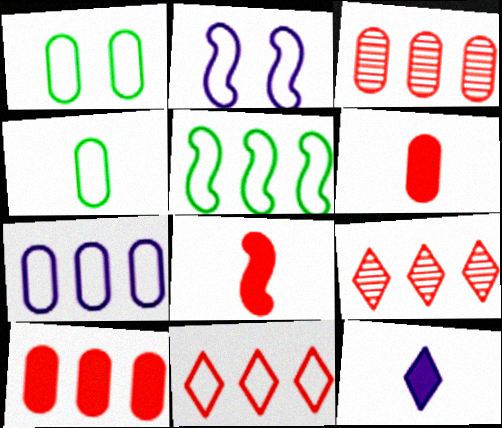[[2, 4, 11], 
[5, 7, 11]]